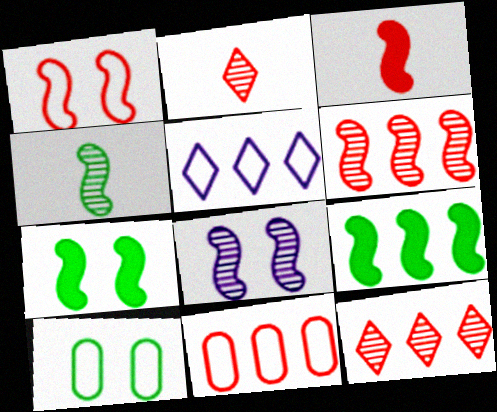[[1, 3, 6], 
[1, 7, 8], 
[4, 6, 8]]